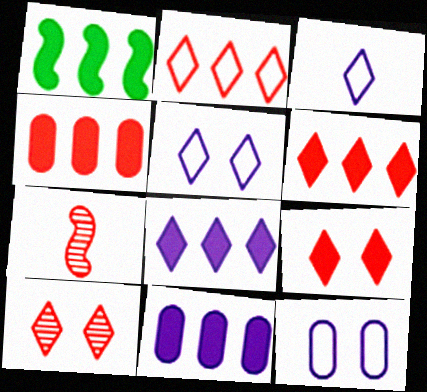[[1, 4, 8], 
[1, 6, 11]]